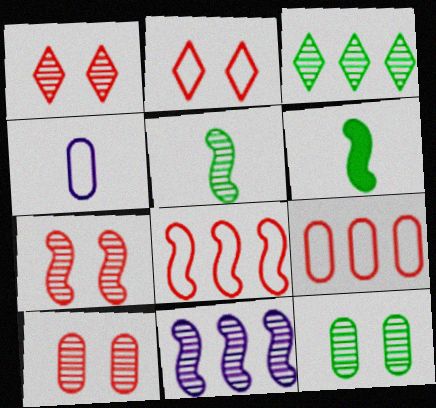[[1, 7, 10], 
[3, 5, 12], 
[5, 7, 11]]